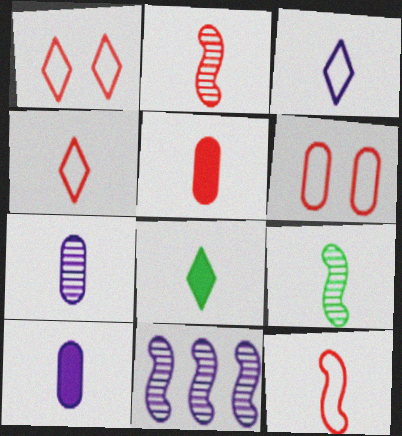[[2, 4, 5], 
[3, 5, 9], 
[4, 9, 10], 
[6, 8, 11], 
[7, 8, 12]]